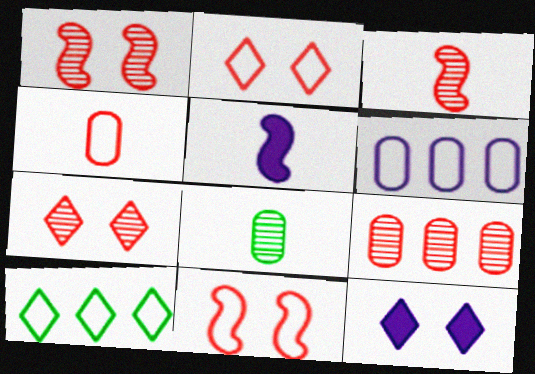[[3, 7, 9]]